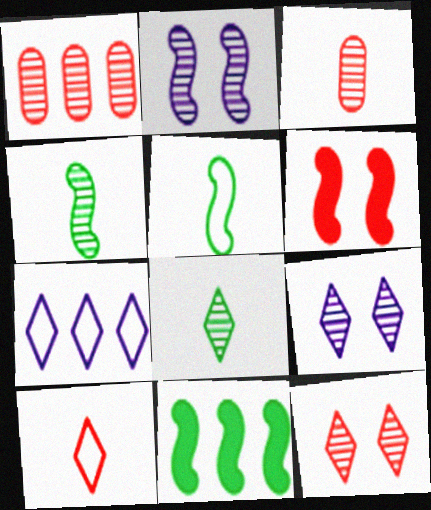[[1, 2, 8], 
[1, 4, 9], 
[1, 6, 10], 
[1, 7, 11]]